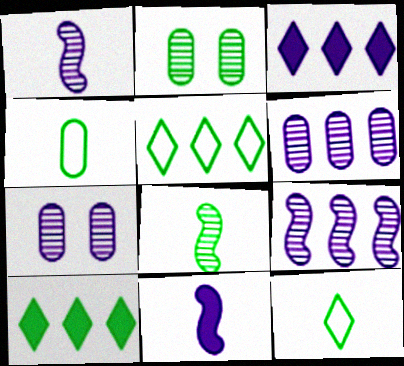[]